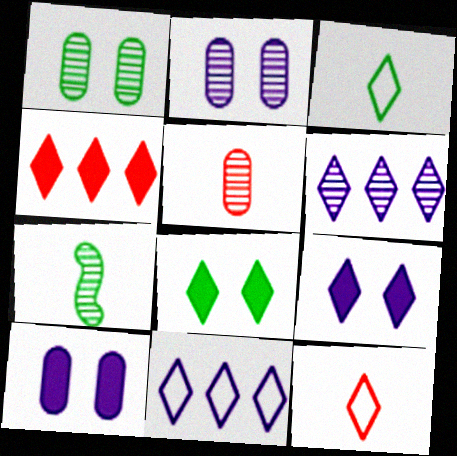[[6, 8, 12]]